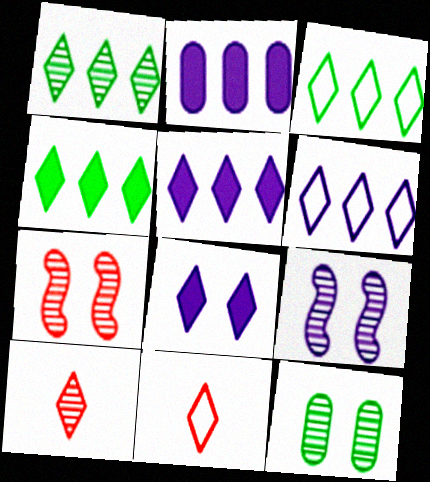[[1, 3, 4], 
[1, 8, 11], 
[3, 8, 10]]